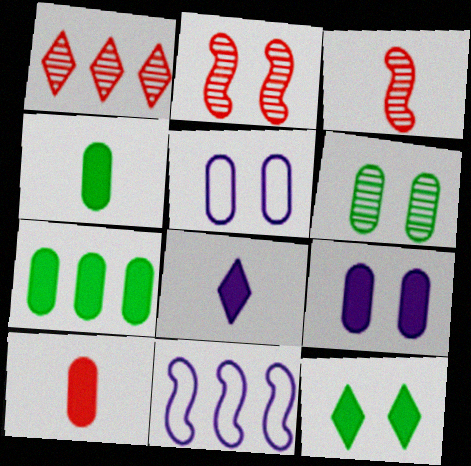[[1, 7, 11], 
[2, 5, 12], 
[7, 9, 10]]